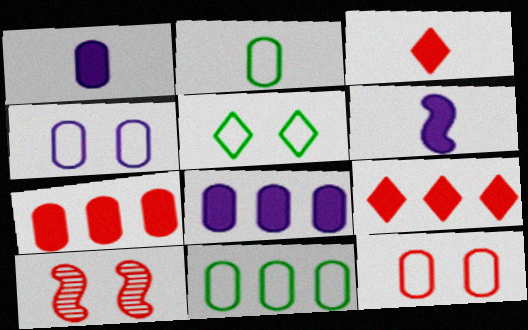[]